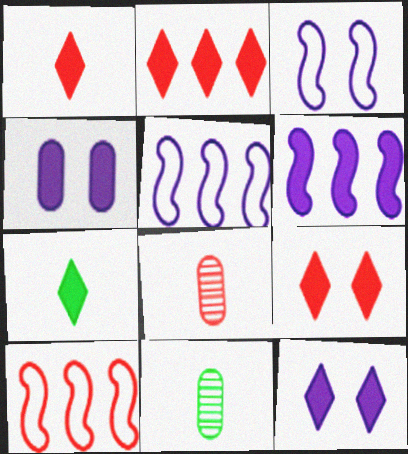[[1, 2, 9], 
[2, 3, 11], 
[2, 7, 12], 
[5, 9, 11], 
[8, 9, 10], 
[10, 11, 12]]